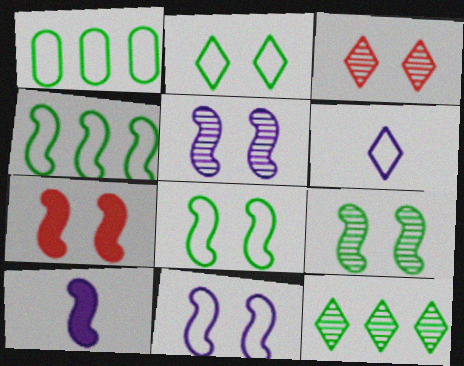[[1, 3, 10], 
[5, 7, 8], 
[7, 9, 11]]